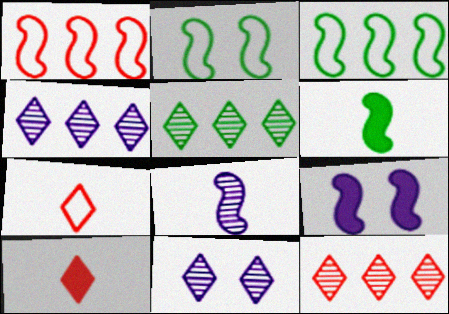[[4, 5, 12]]